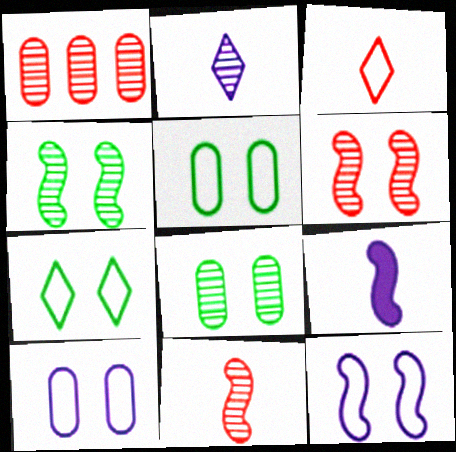[[1, 2, 4], 
[1, 7, 9]]